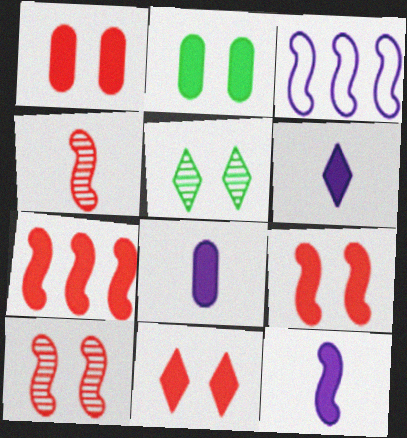[[1, 9, 11], 
[2, 6, 7], 
[6, 8, 12]]